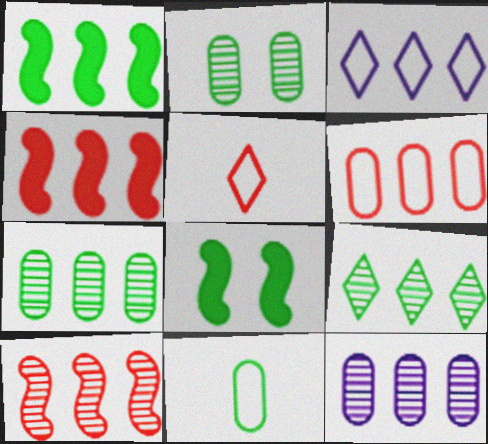[[3, 4, 7], 
[5, 8, 12], 
[8, 9, 11], 
[9, 10, 12]]